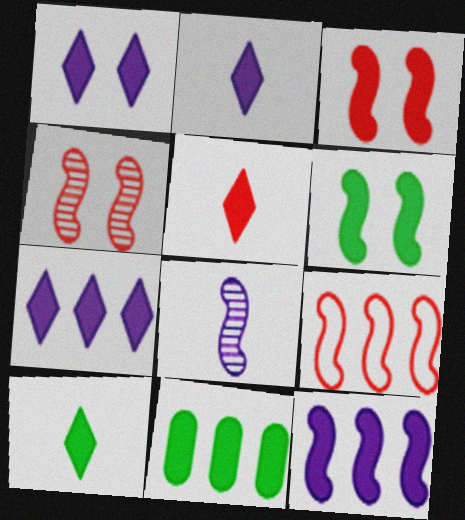[[1, 2, 7], 
[2, 3, 11], 
[2, 5, 10], 
[6, 8, 9], 
[6, 10, 11]]